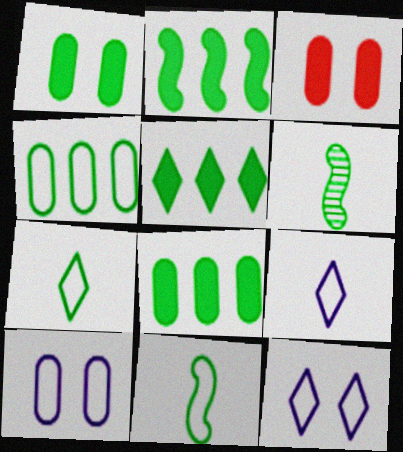[[2, 5, 8]]